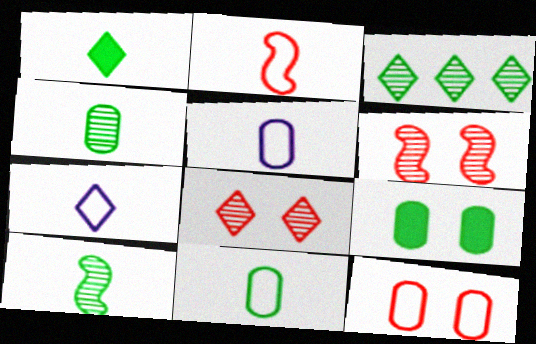[[1, 10, 11], 
[2, 7, 11]]